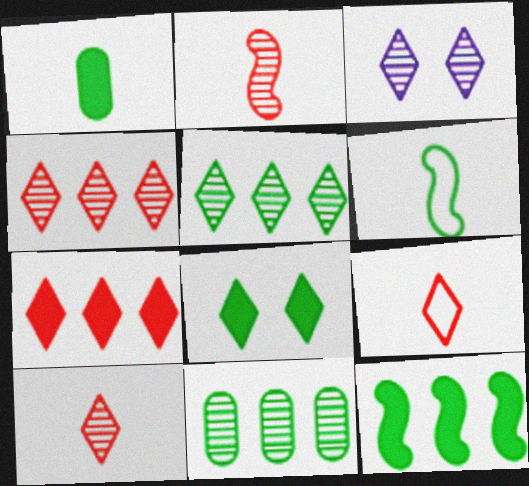[[1, 8, 12], 
[2, 3, 11], 
[3, 5, 10], 
[6, 8, 11]]